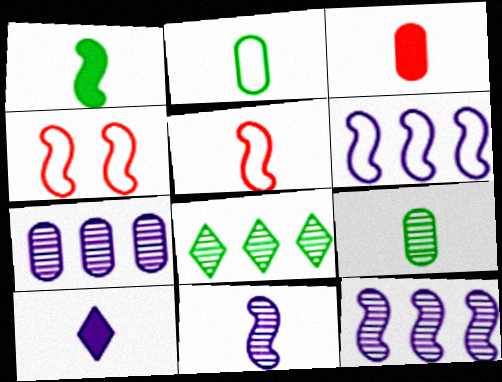[[1, 3, 10], 
[1, 4, 12], 
[1, 5, 11], 
[5, 9, 10]]